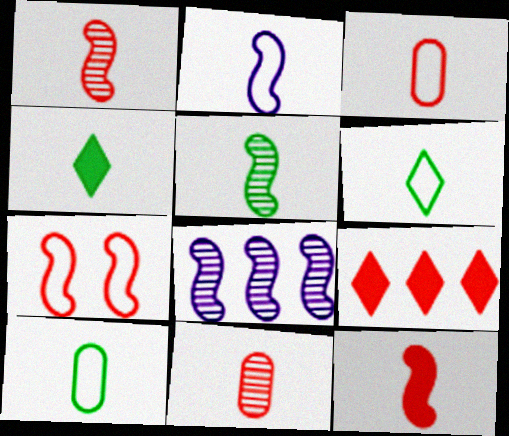[[2, 3, 6], 
[2, 4, 11], 
[2, 5, 12], 
[4, 5, 10], 
[7, 9, 11]]